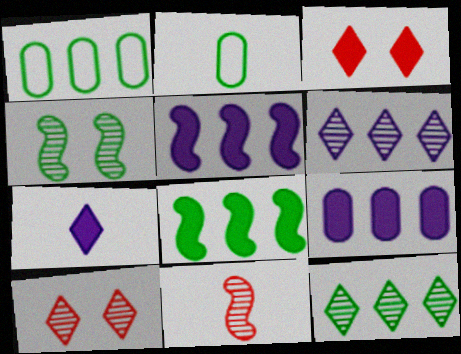[[1, 8, 12], 
[2, 5, 10], 
[2, 7, 11]]